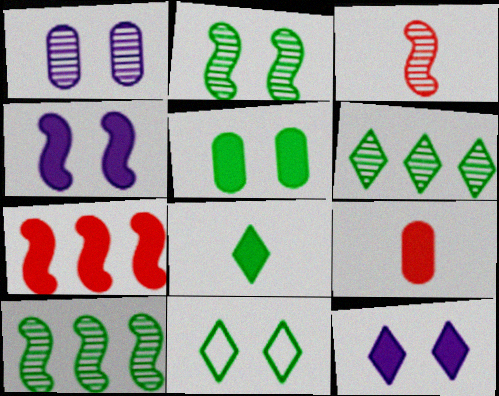[[1, 3, 6], 
[2, 5, 11], 
[6, 8, 11]]